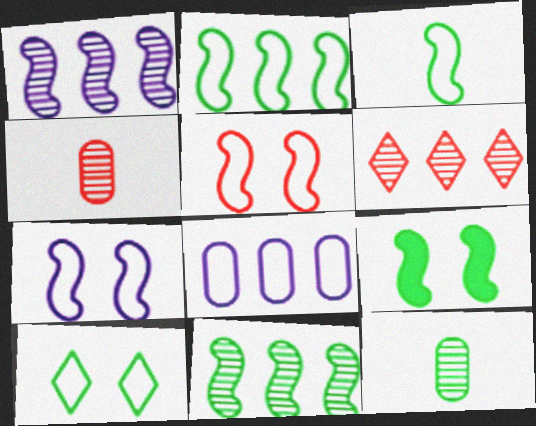[[3, 9, 11]]